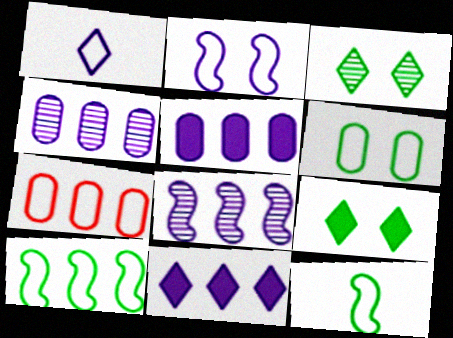[]